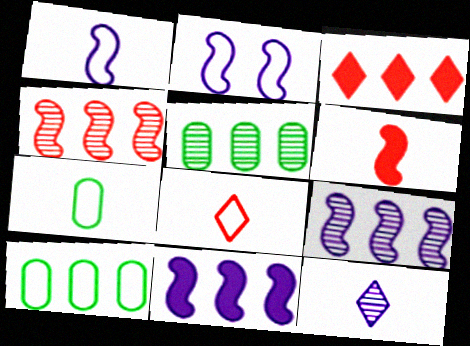[[1, 7, 8], 
[2, 8, 10], 
[3, 9, 10], 
[6, 7, 12]]